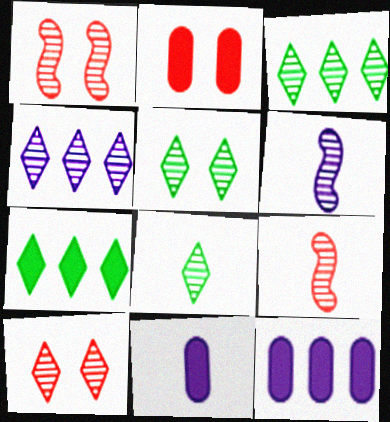[[3, 5, 8], 
[4, 8, 10]]